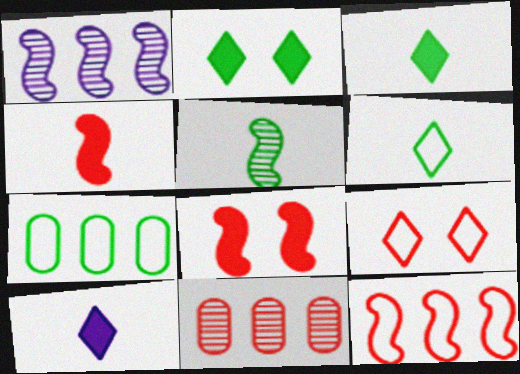[[2, 5, 7], 
[4, 9, 11]]